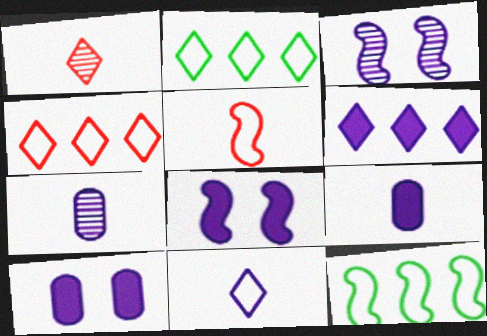[[1, 10, 12], 
[6, 8, 9]]